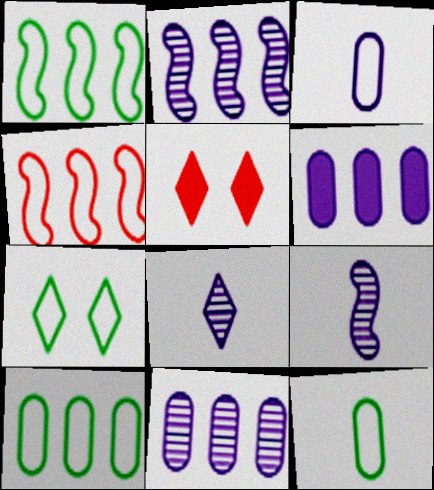[[1, 7, 12], 
[2, 5, 12], 
[3, 4, 7], 
[5, 9, 10]]